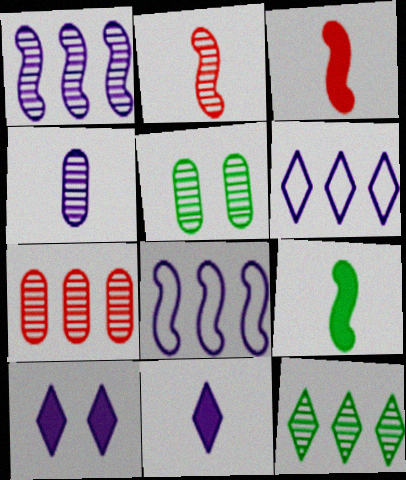[[1, 7, 12], 
[3, 5, 6], 
[4, 5, 7], 
[4, 8, 10]]